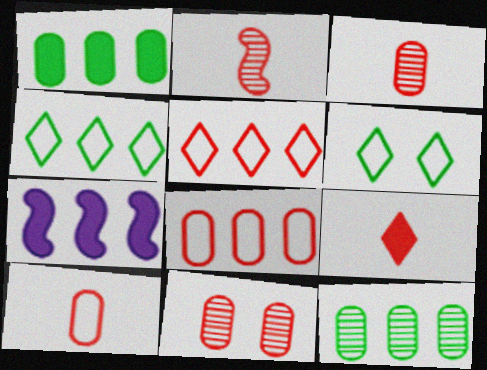[[2, 9, 10], 
[3, 6, 7], 
[5, 7, 12]]